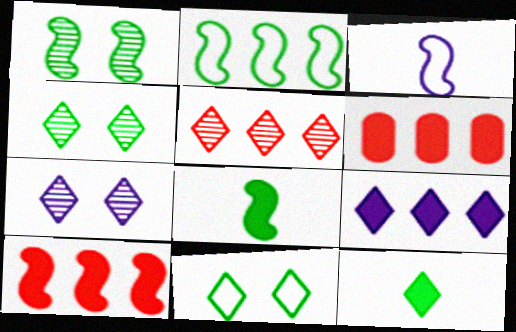[[1, 2, 8], 
[1, 3, 10], 
[3, 4, 6]]